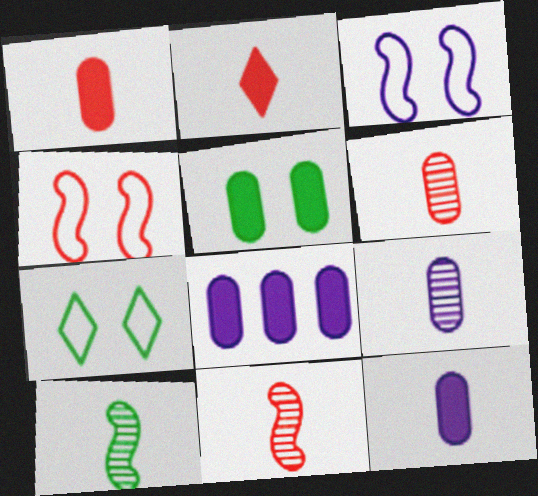[[1, 5, 8], 
[7, 8, 11]]